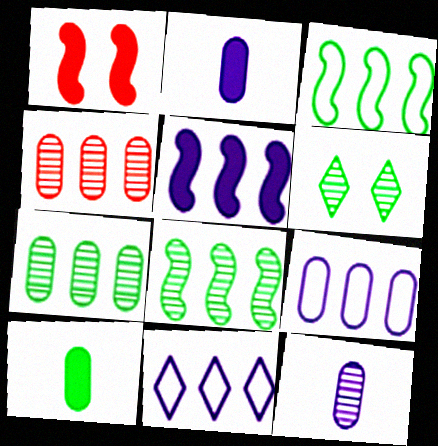[[3, 6, 10]]